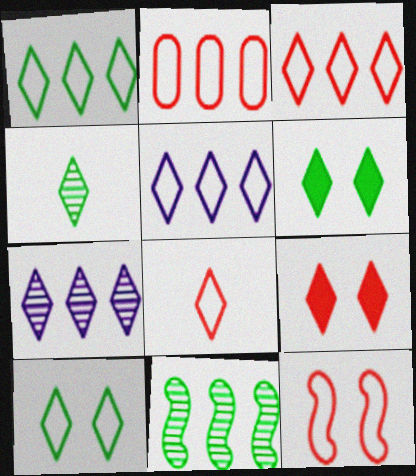[[1, 3, 5], 
[1, 4, 6], 
[2, 8, 12], 
[4, 5, 9], 
[5, 8, 10], 
[6, 7, 8]]